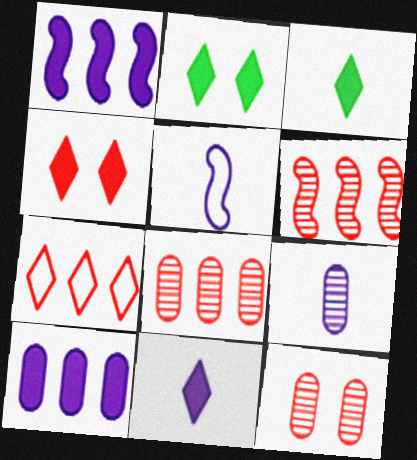[[2, 5, 8], 
[5, 9, 11]]